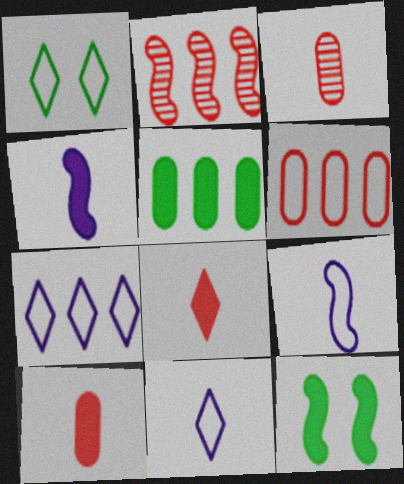[[1, 6, 9], 
[2, 5, 7], 
[2, 9, 12], 
[3, 7, 12]]